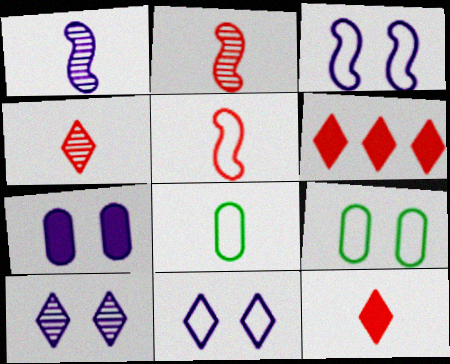[[1, 6, 9], 
[1, 8, 12], 
[3, 7, 10]]